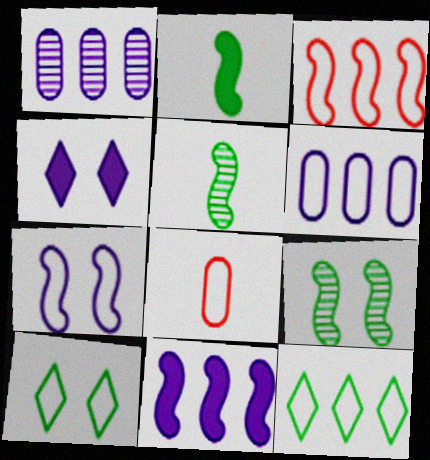[[3, 6, 12], 
[7, 8, 12]]